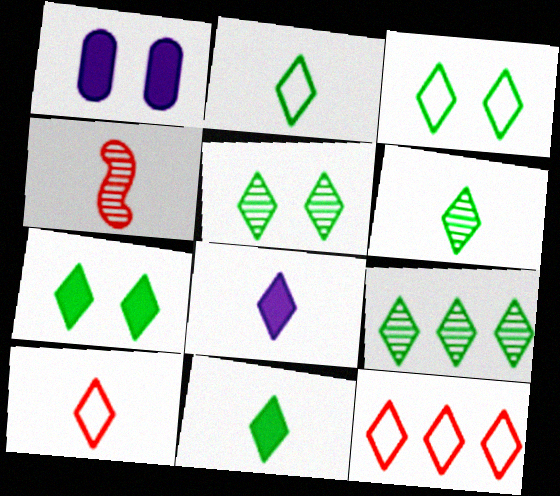[[2, 6, 11], 
[2, 7, 9], 
[3, 5, 7], 
[3, 9, 11], 
[5, 6, 9], 
[5, 8, 12], 
[6, 8, 10]]